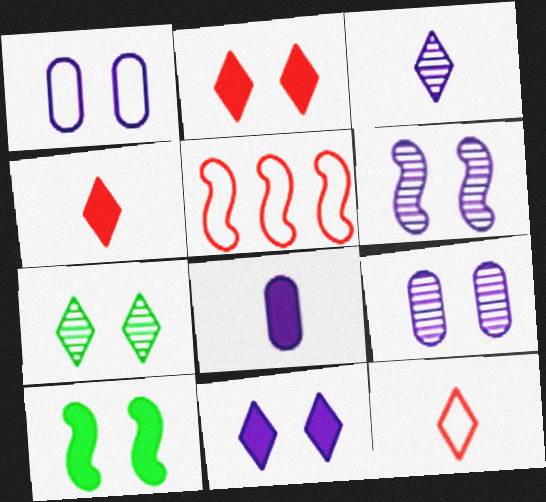[[1, 6, 11], 
[5, 7, 8]]